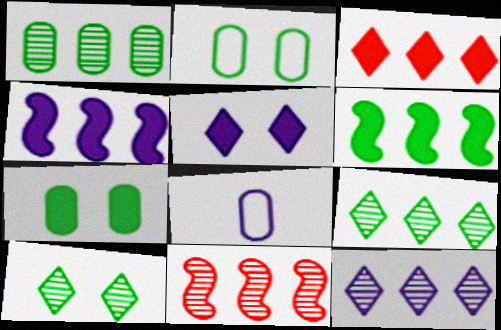[[1, 11, 12]]